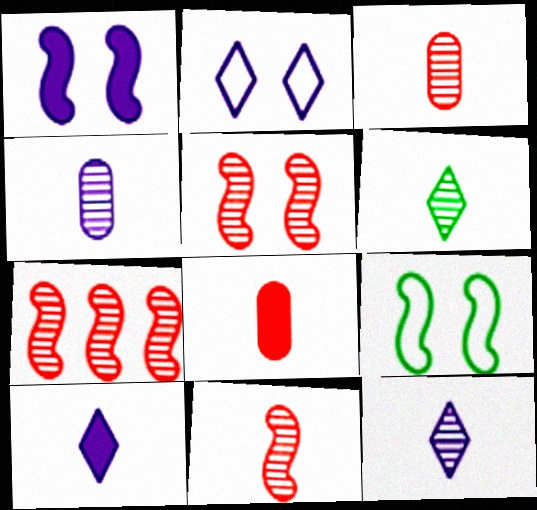[[1, 5, 9], 
[4, 6, 11], 
[5, 7, 11]]